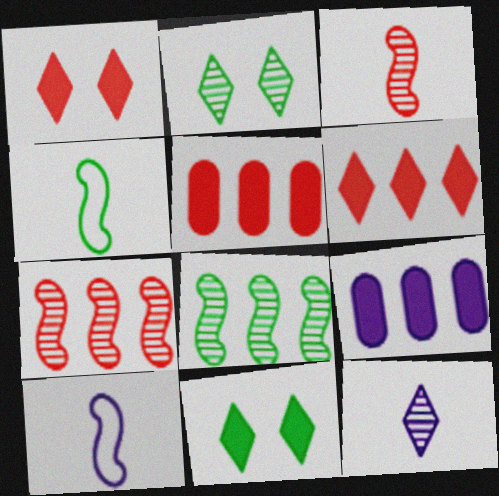[[2, 5, 10]]